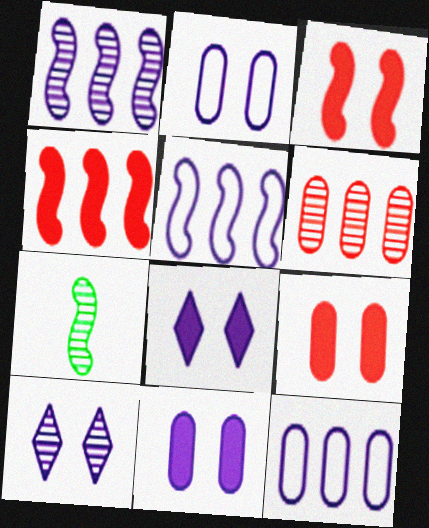[[3, 5, 7], 
[6, 7, 10]]